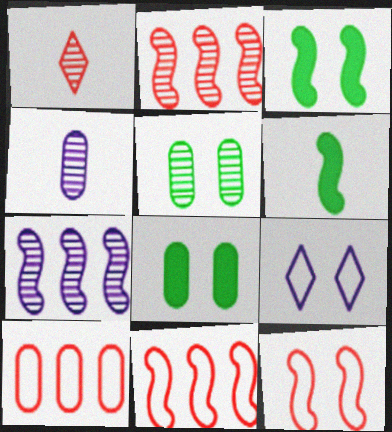[[1, 5, 7], 
[4, 8, 10], 
[6, 7, 12]]